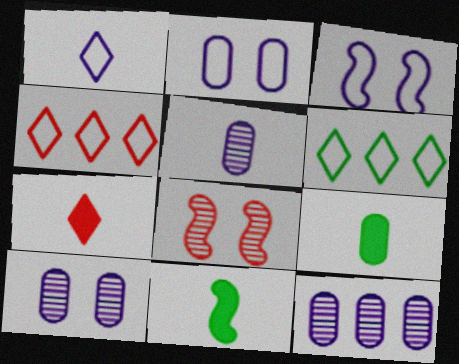[[4, 10, 11], 
[5, 10, 12]]